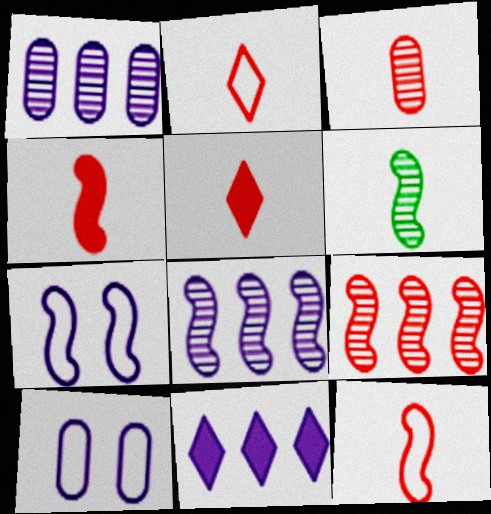[[2, 3, 4], 
[3, 5, 12]]